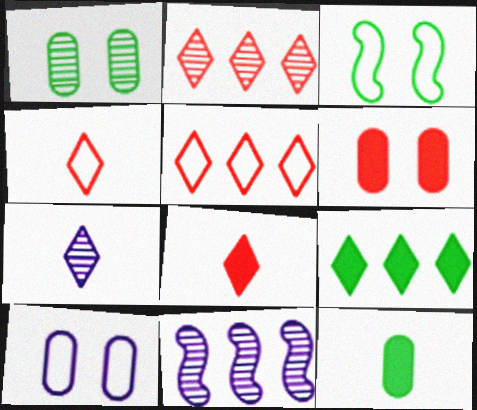[[1, 6, 10]]